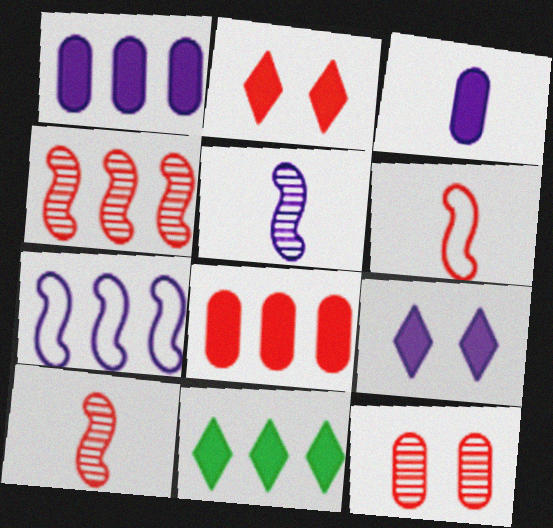[]